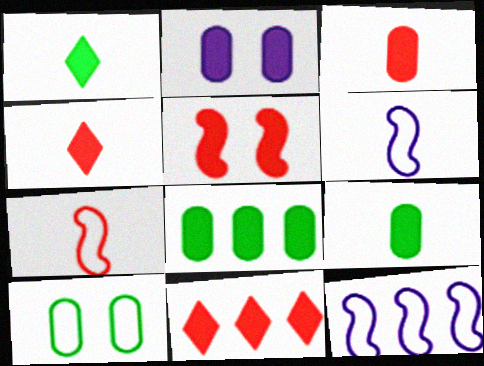[[2, 3, 8], 
[3, 5, 11]]